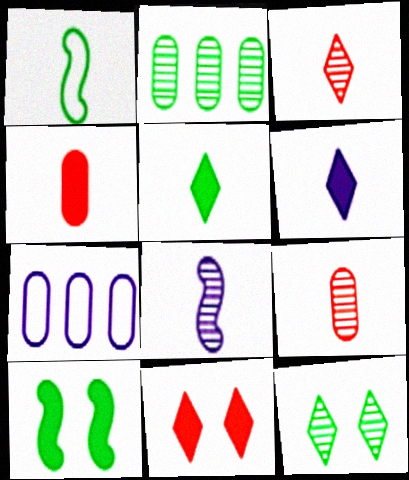[[1, 6, 9], 
[3, 7, 10]]